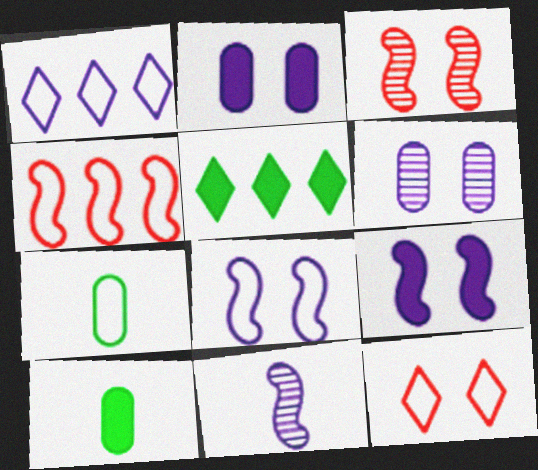[[1, 2, 11], 
[1, 3, 10]]